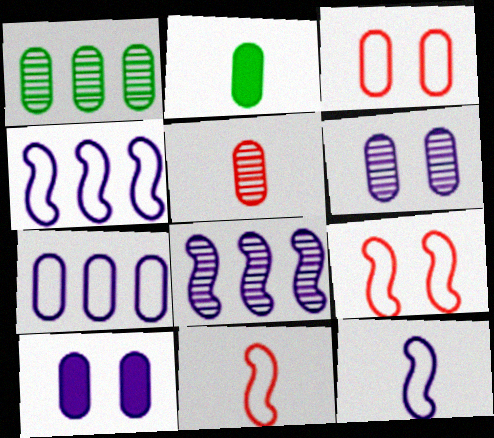[[1, 5, 6]]